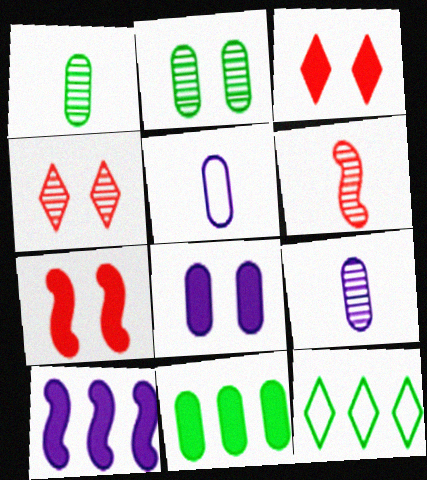[[6, 8, 12], 
[7, 9, 12]]